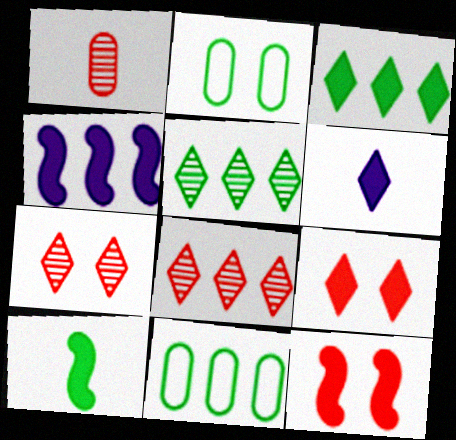[[2, 5, 10], 
[3, 6, 9], 
[4, 8, 11], 
[4, 10, 12]]